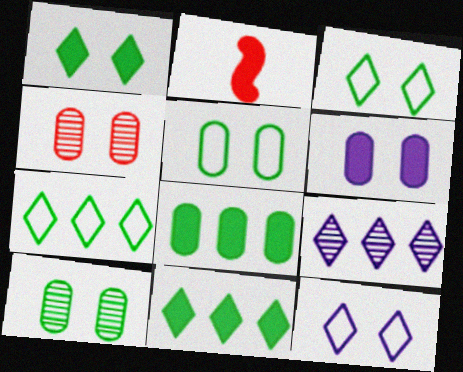[[2, 5, 9], 
[2, 6, 11], 
[4, 5, 6]]